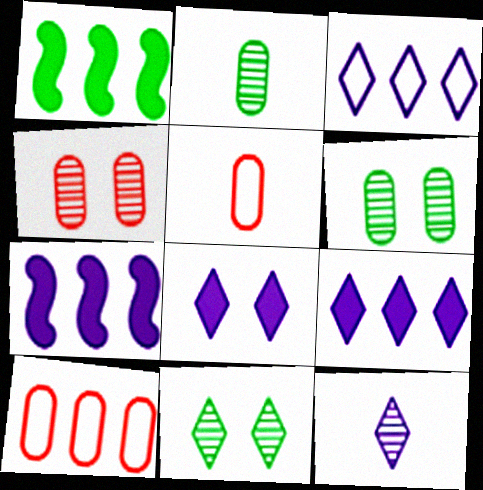[[3, 8, 12], 
[5, 7, 11]]